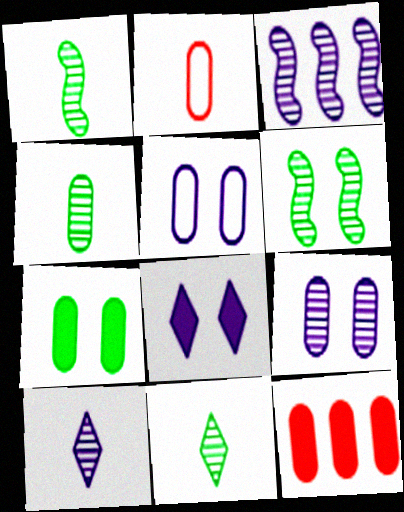[[1, 4, 11], 
[3, 9, 10], 
[4, 5, 12]]